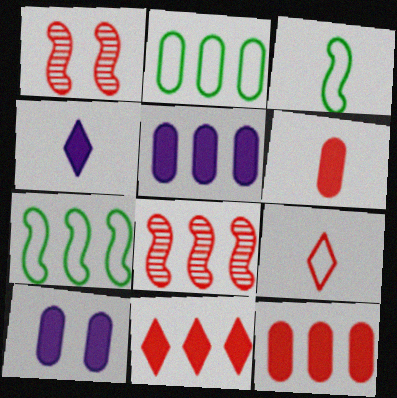[[1, 2, 4], 
[1, 9, 12]]